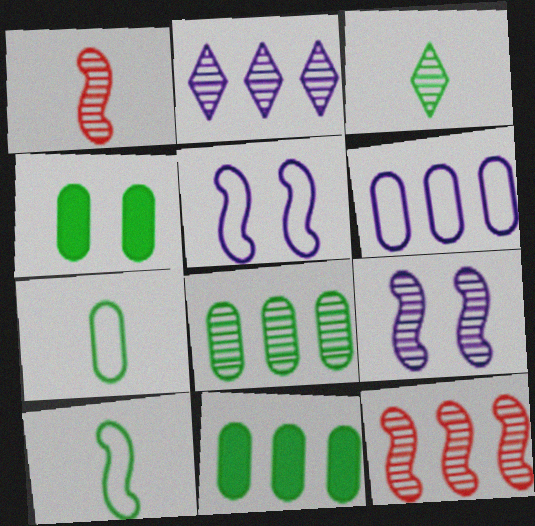[[2, 8, 12], 
[4, 7, 8]]